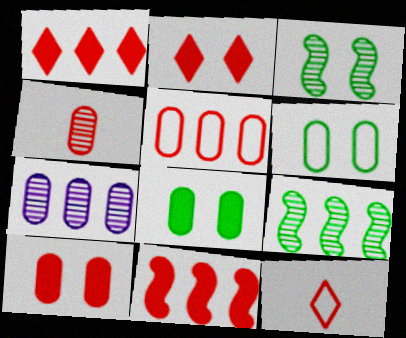[[4, 5, 10]]